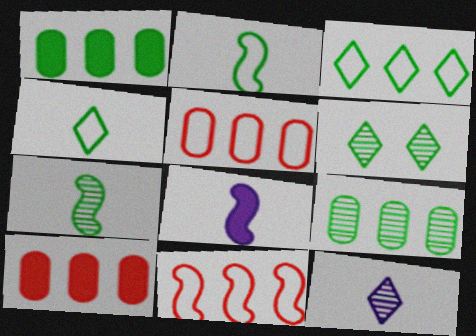[[1, 2, 6], 
[5, 6, 8], 
[6, 7, 9]]